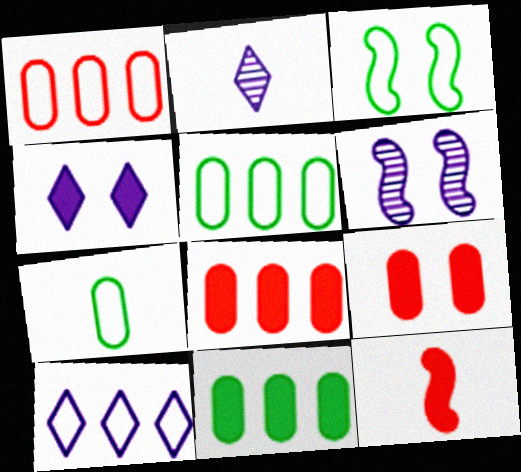[[2, 3, 8], 
[2, 4, 10], 
[2, 7, 12], 
[4, 11, 12]]